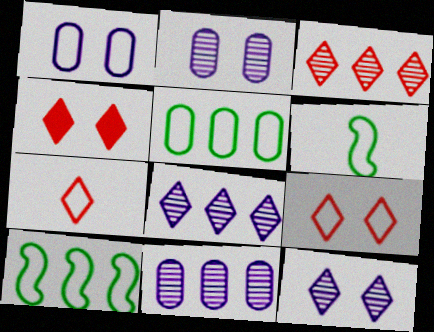[[1, 7, 10], 
[3, 4, 7], 
[4, 6, 11]]